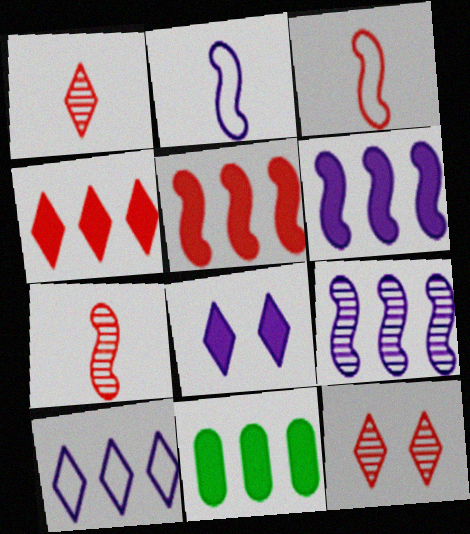[[2, 11, 12], 
[4, 6, 11]]